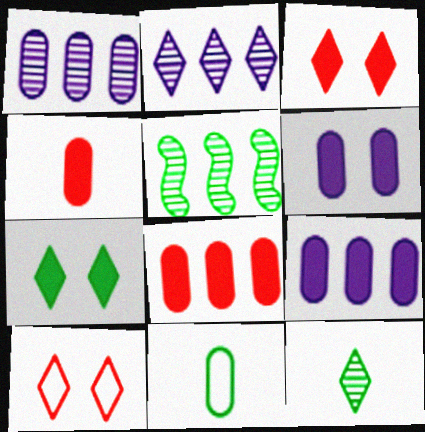[[5, 7, 11]]